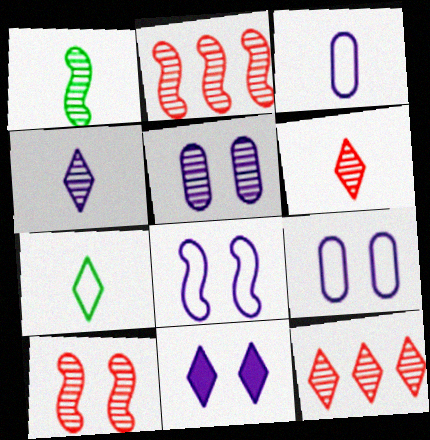[[1, 5, 12], 
[5, 8, 11], 
[7, 11, 12]]